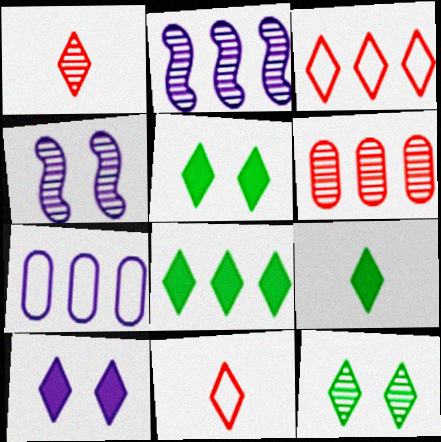[[5, 8, 9]]